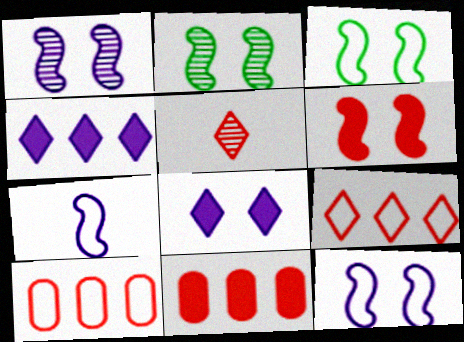[[1, 3, 6], 
[2, 6, 12], 
[5, 6, 10]]